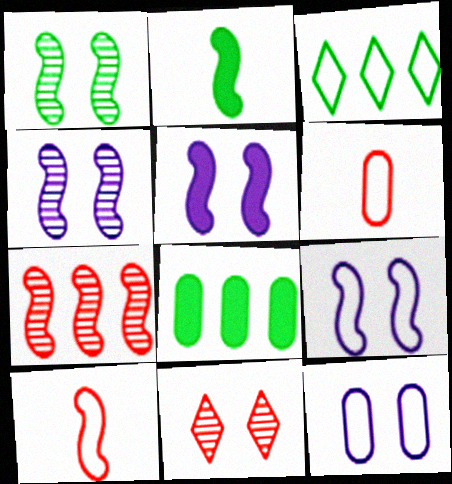[[2, 7, 9], 
[3, 6, 9], 
[3, 10, 12], 
[4, 5, 9]]